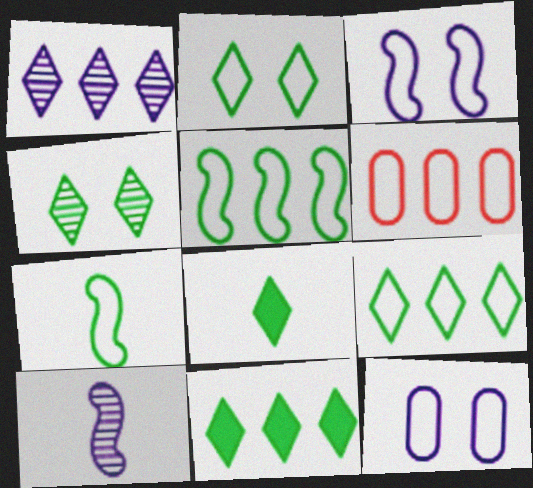[[4, 8, 9]]